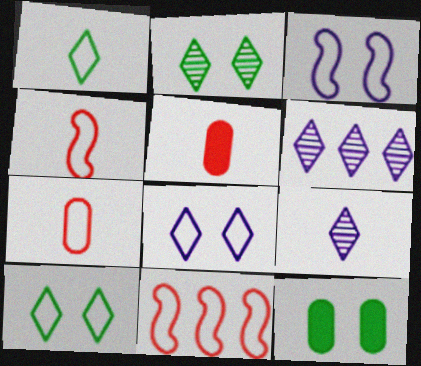[[4, 6, 12], 
[9, 11, 12]]